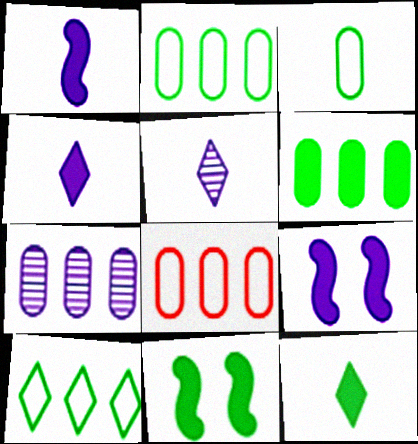[[5, 8, 11], 
[6, 7, 8], 
[6, 11, 12]]